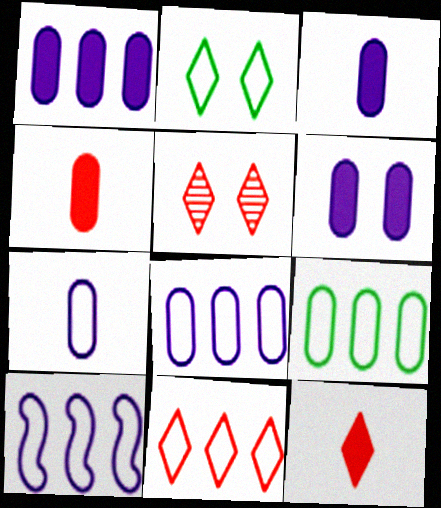[[1, 3, 6], 
[5, 11, 12], 
[9, 10, 11]]